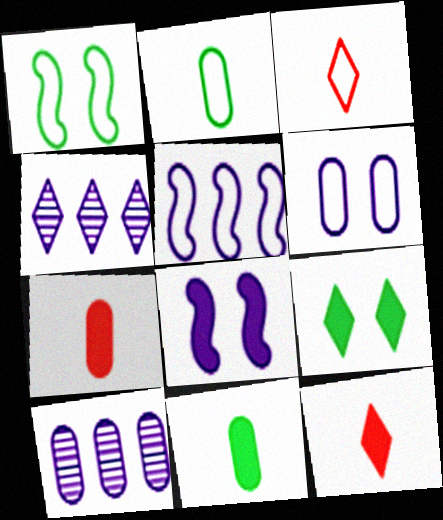[[1, 4, 7], 
[1, 10, 12], 
[3, 4, 9]]